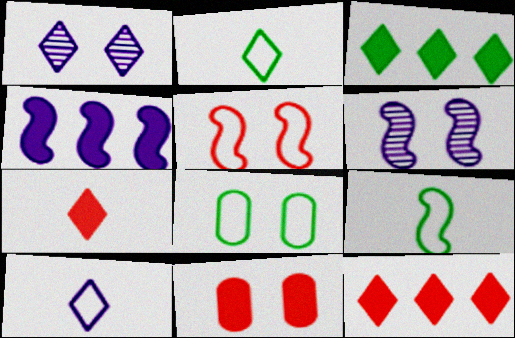[[1, 2, 12]]